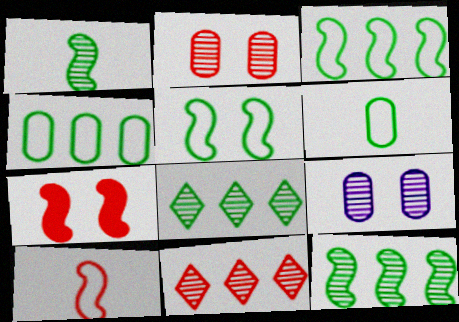[[1, 9, 11]]